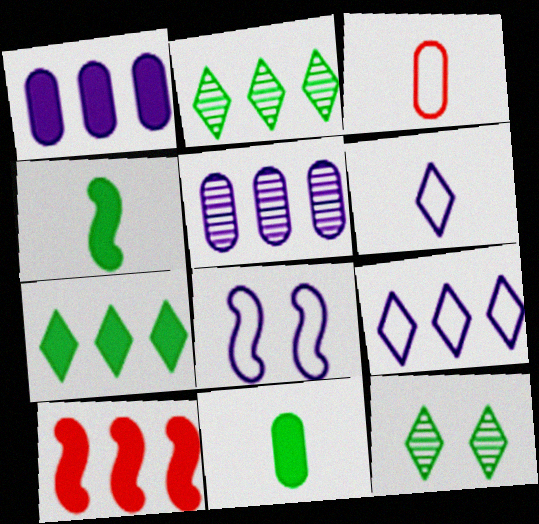[[1, 7, 10]]